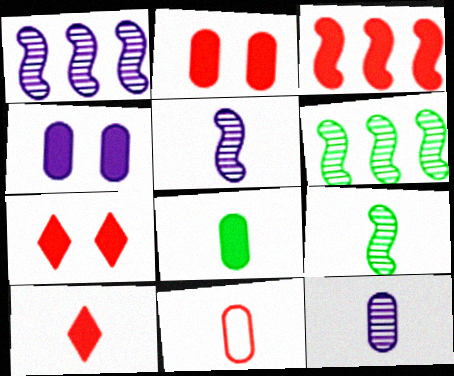[[2, 3, 10], 
[8, 11, 12]]